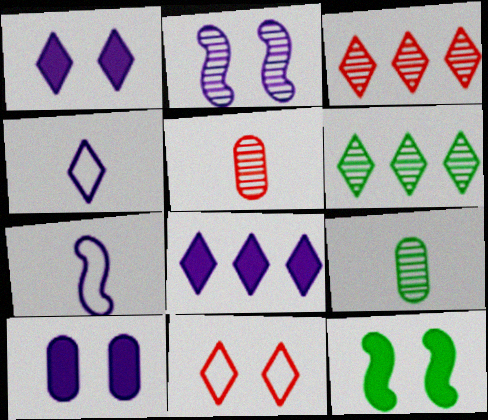[[2, 3, 9], 
[2, 5, 6]]